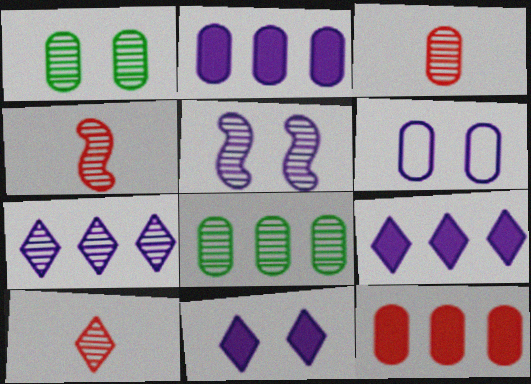[[1, 4, 7], 
[3, 4, 10], 
[5, 6, 11], 
[5, 8, 10]]